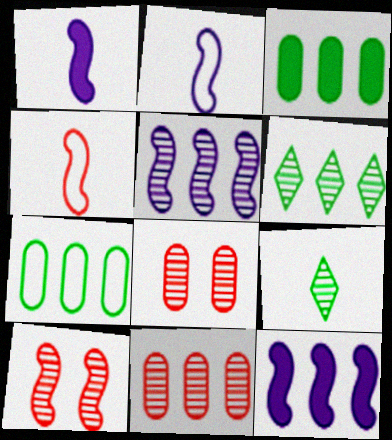[[5, 6, 11], 
[5, 8, 9]]